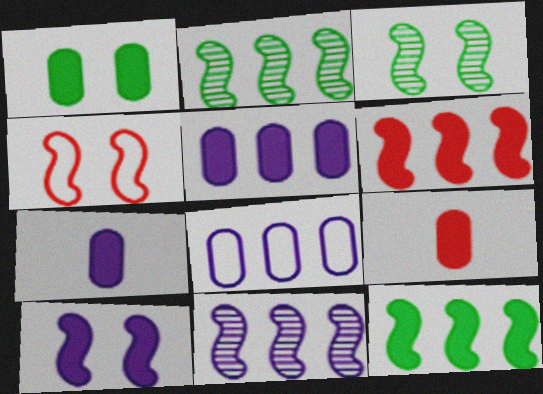[[1, 5, 9], 
[3, 4, 10]]